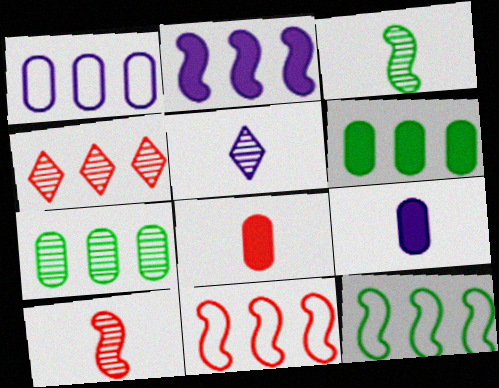[]